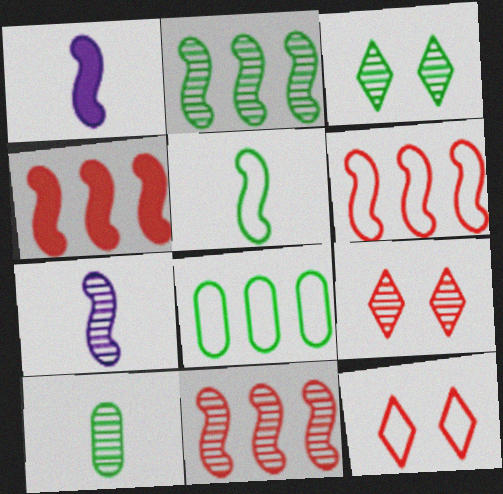[[1, 8, 9], 
[2, 3, 10], 
[4, 6, 11]]